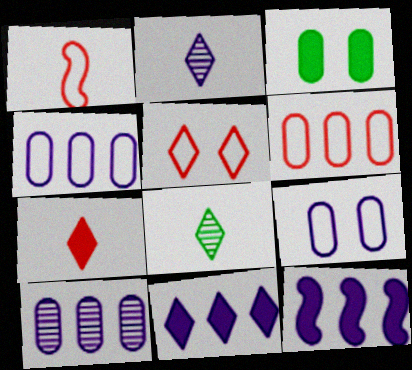[[1, 5, 6], 
[2, 9, 12], 
[3, 7, 12], 
[5, 8, 11]]